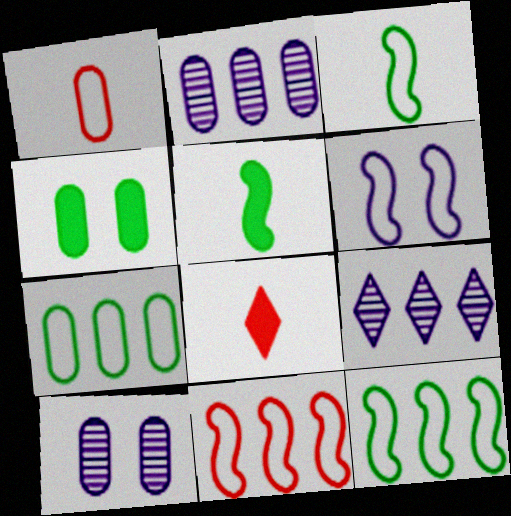[[1, 2, 4], 
[3, 6, 11], 
[8, 10, 12]]